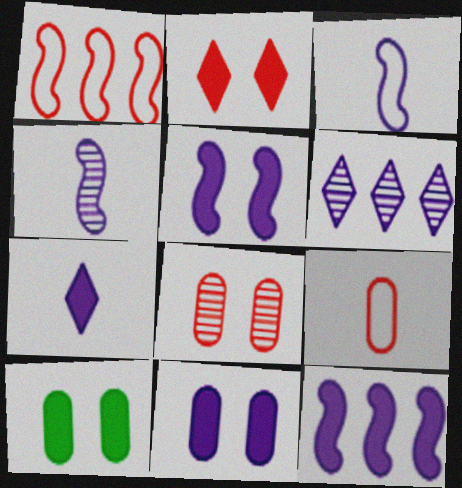[[2, 5, 10], 
[3, 6, 11], 
[7, 11, 12]]